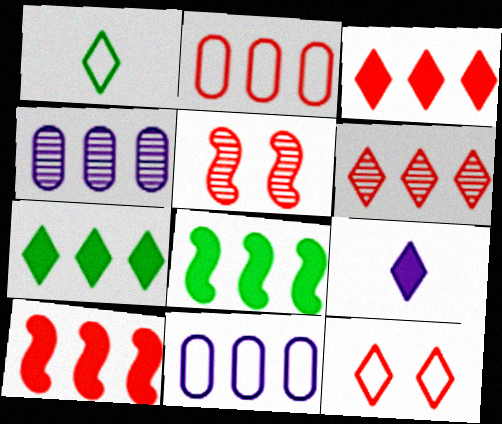[[2, 6, 10], 
[6, 8, 11]]